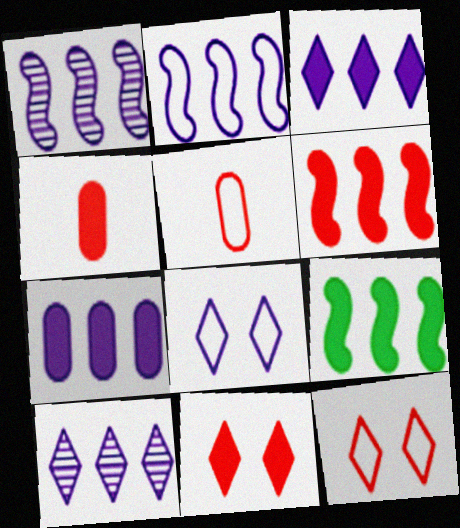[[2, 7, 10], 
[4, 6, 11]]